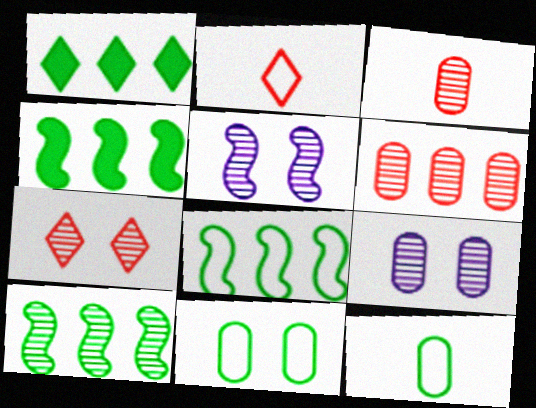[[2, 4, 9], 
[4, 8, 10]]